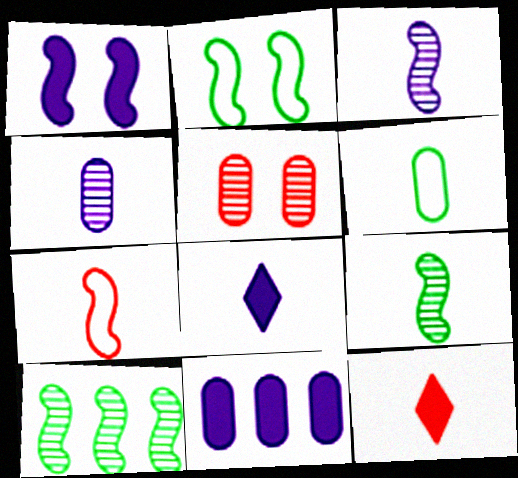[[1, 7, 10], 
[1, 8, 11], 
[3, 6, 12], 
[5, 6, 11]]